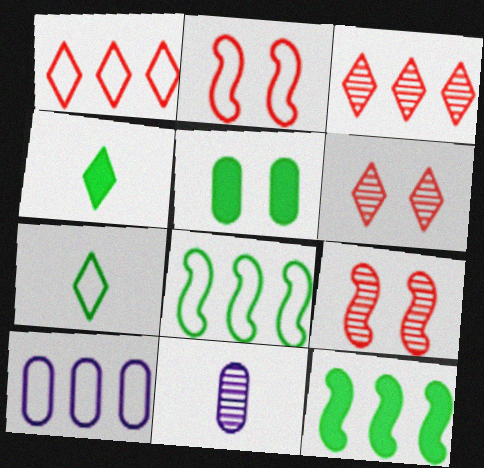[[1, 8, 10], 
[2, 7, 10], 
[3, 10, 12], 
[4, 5, 12], 
[4, 9, 10]]